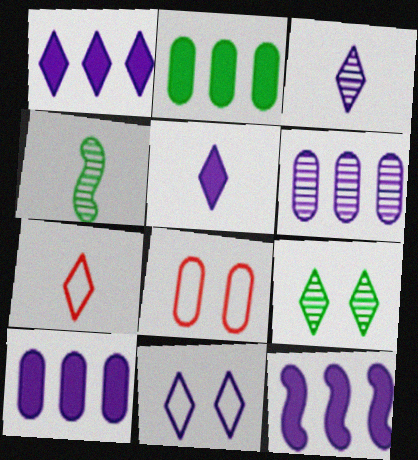[[1, 3, 11], 
[1, 4, 8], 
[1, 7, 9], 
[1, 10, 12]]